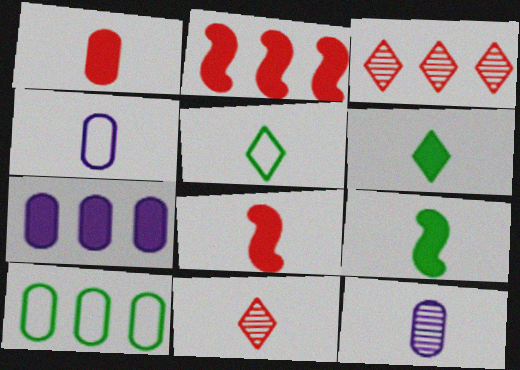[[4, 9, 11], 
[5, 8, 12]]